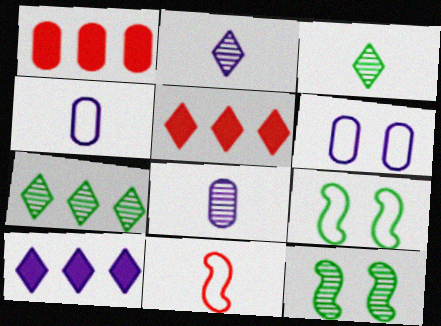[[1, 2, 9], 
[4, 5, 12], 
[5, 8, 9]]